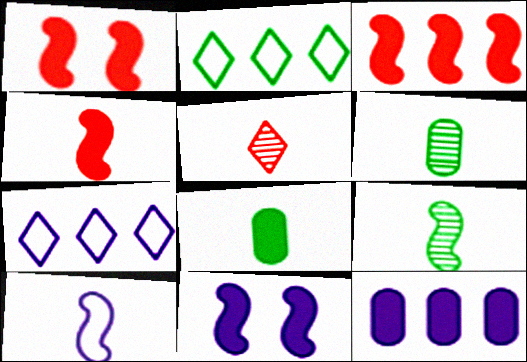[[1, 3, 4], 
[1, 6, 7], 
[4, 9, 10], 
[5, 8, 10]]